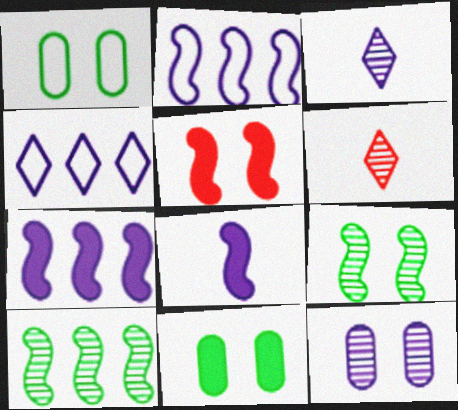[[1, 6, 7], 
[2, 6, 11], 
[4, 8, 12], 
[6, 10, 12]]